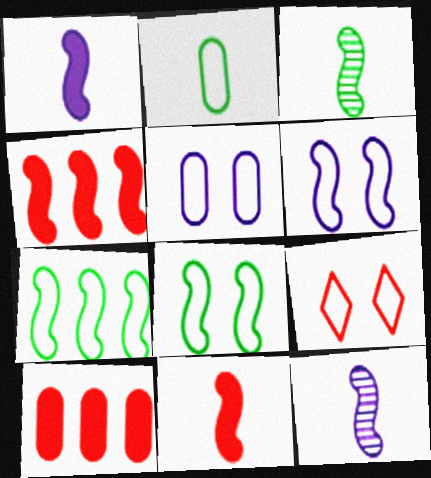[[3, 4, 6], 
[4, 8, 12], 
[5, 8, 9]]